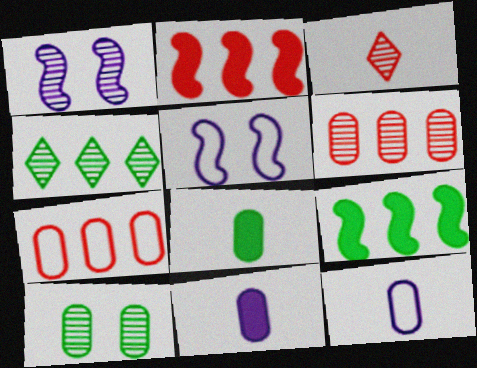[[7, 10, 11]]